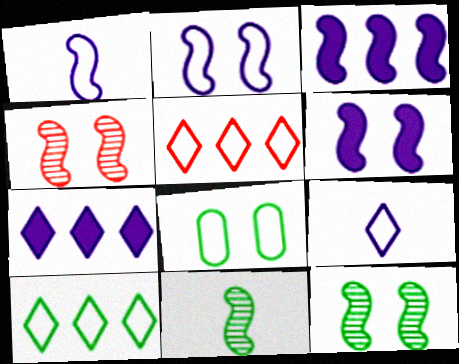[[1, 5, 8]]